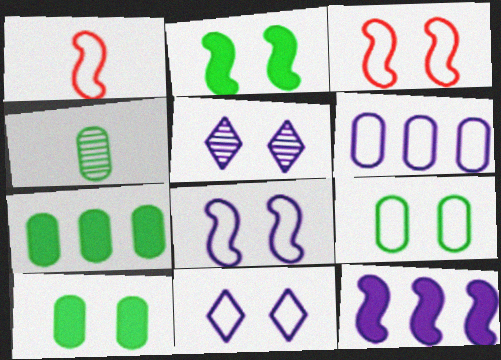[[1, 5, 7], 
[3, 5, 10], 
[3, 9, 11], 
[4, 7, 9]]